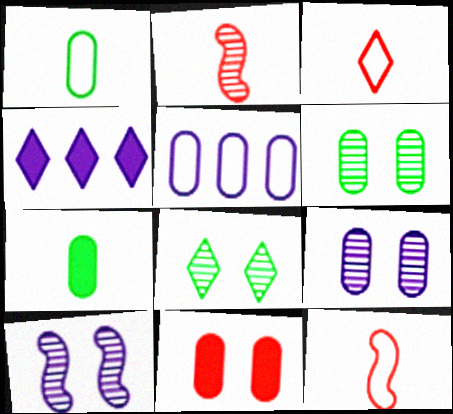[[3, 4, 8], 
[4, 6, 12]]